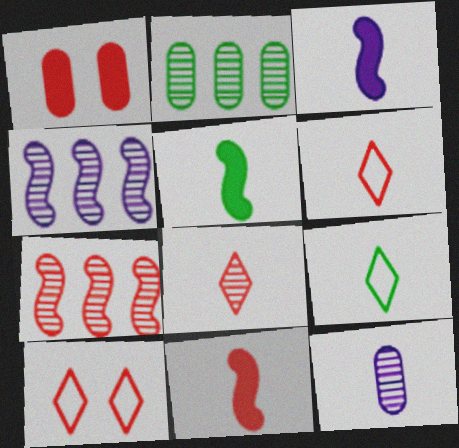[[1, 4, 9], 
[1, 6, 7], 
[2, 3, 10], 
[3, 5, 11], 
[5, 6, 12], 
[9, 11, 12]]